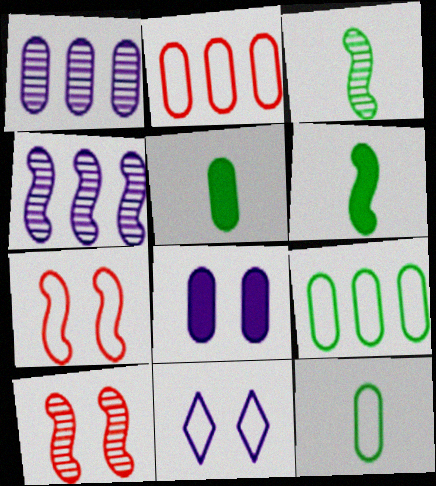[[3, 4, 10], 
[4, 6, 7]]